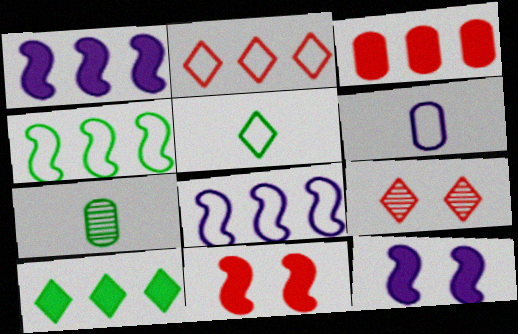[[1, 3, 10], 
[2, 7, 12]]